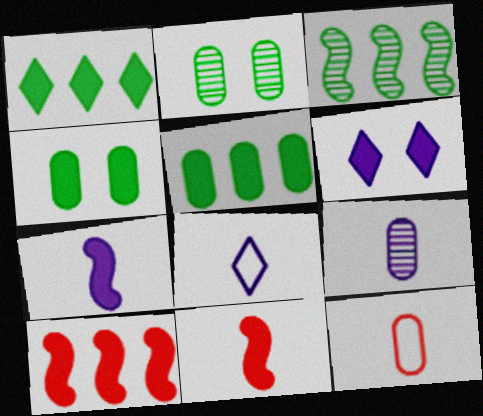[[2, 8, 10], 
[3, 6, 12], 
[5, 6, 11], 
[7, 8, 9]]